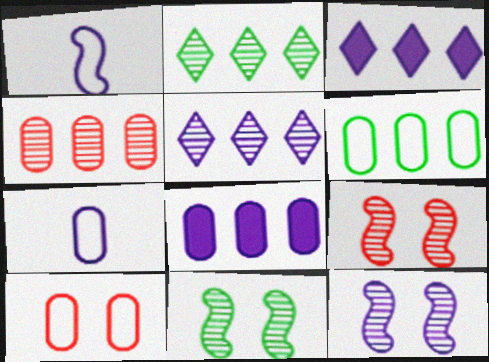[[3, 7, 12], 
[4, 6, 8], 
[6, 7, 10], 
[9, 11, 12]]